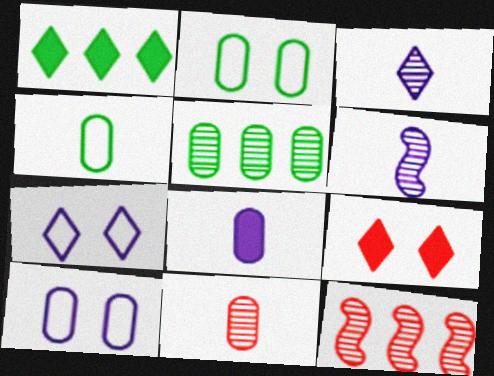[[4, 8, 11]]